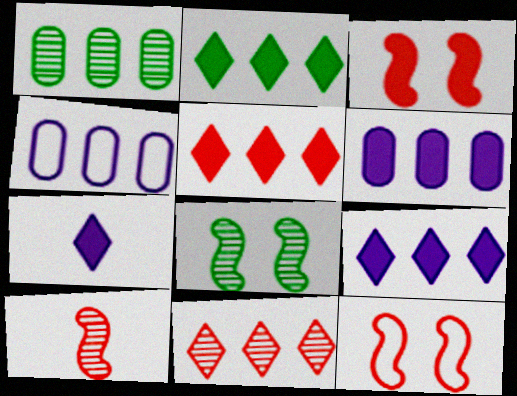[[1, 7, 12], 
[2, 5, 9]]